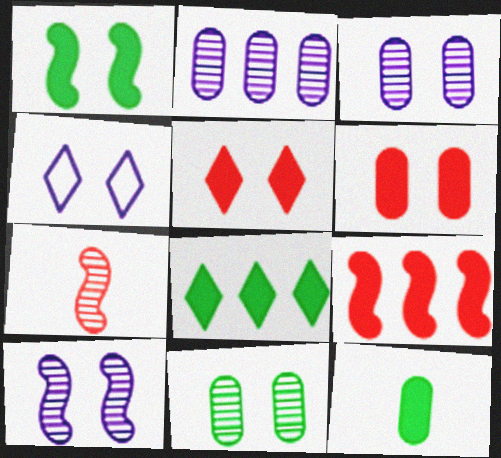[[1, 8, 12]]